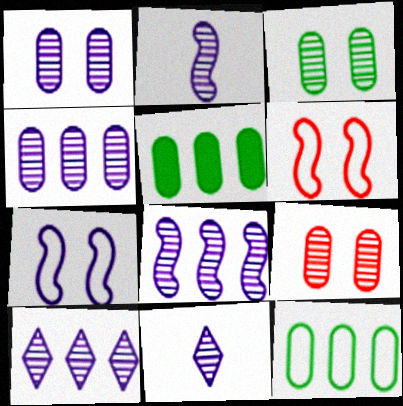[[1, 2, 10], 
[1, 3, 9], 
[1, 8, 11], 
[4, 8, 10], 
[5, 6, 11]]